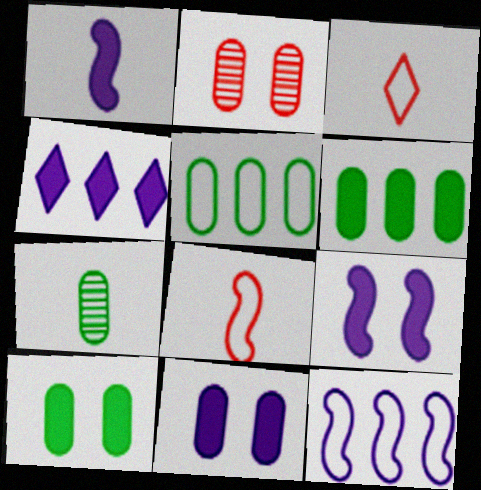[[1, 3, 7], 
[1, 4, 11], 
[5, 7, 10]]